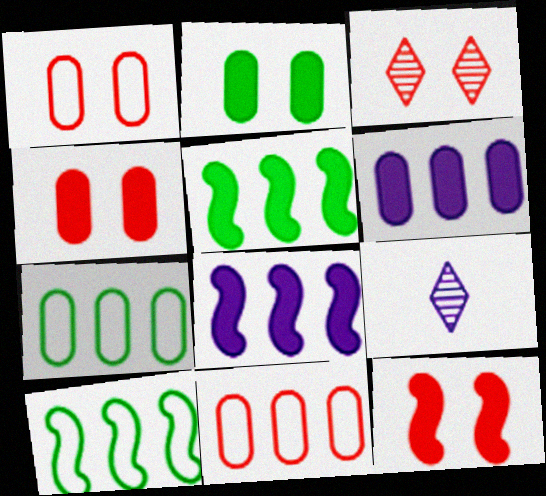[[1, 3, 12], 
[1, 5, 9], 
[4, 9, 10], 
[7, 9, 12]]